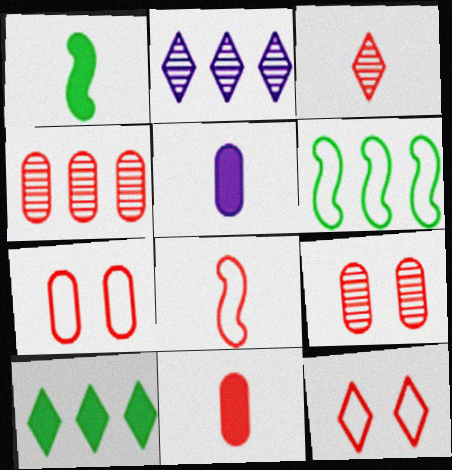[[1, 2, 7], 
[3, 8, 11], 
[4, 7, 11]]